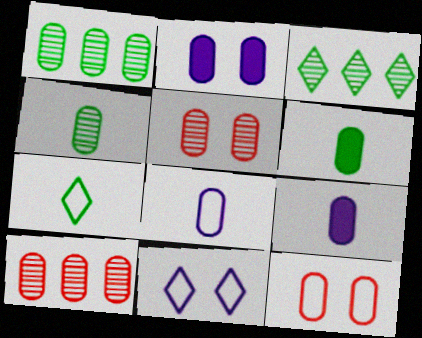[[1, 9, 12]]